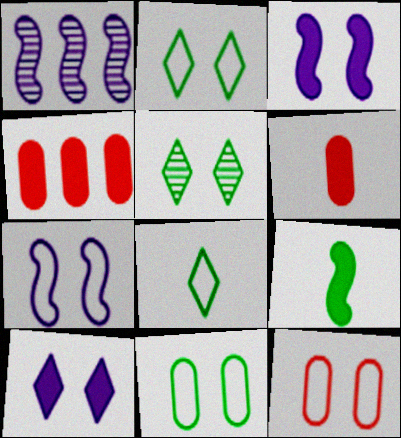[[1, 2, 6], 
[2, 7, 12], 
[3, 5, 12], 
[4, 9, 10]]